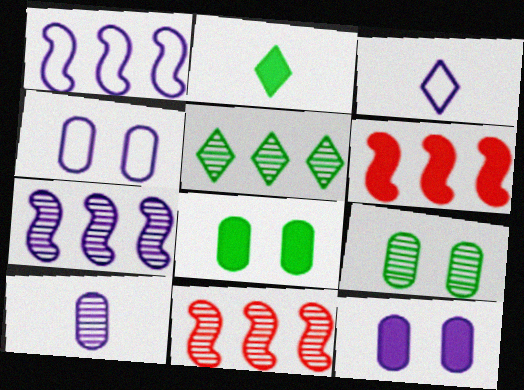[[1, 3, 4], 
[2, 4, 11], 
[2, 6, 12], 
[3, 6, 9], 
[3, 7, 12], 
[3, 8, 11]]